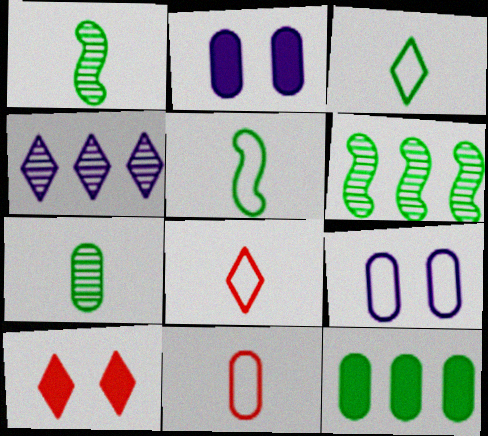[[2, 6, 8], 
[3, 4, 10]]